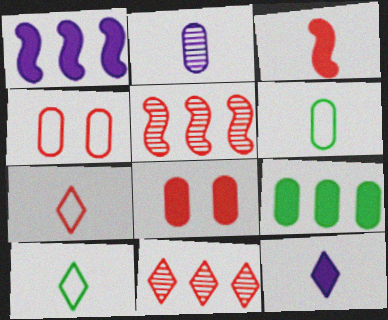[[2, 3, 10], 
[2, 4, 9], 
[3, 4, 11], 
[5, 7, 8]]